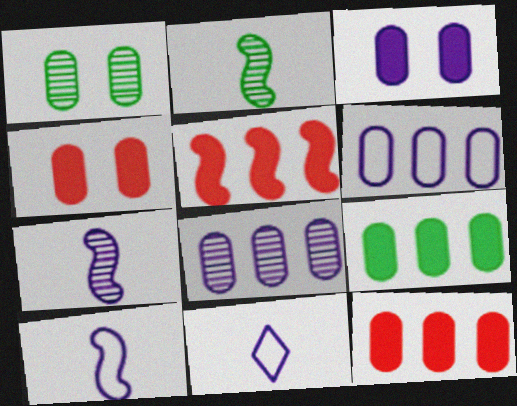[[1, 5, 11]]